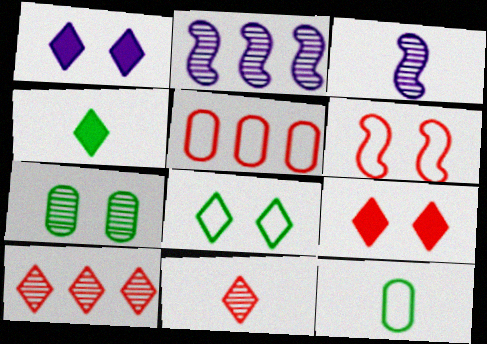[[1, 6, 7], 
[2, 7, 11], 
[2, 9, 12], 
[3, 7, 10]]